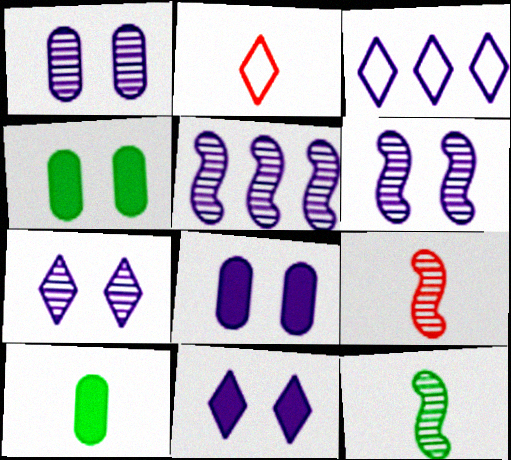[[1, 6, 7], 
[2, 4, 5], 
[3, 4, 9]]